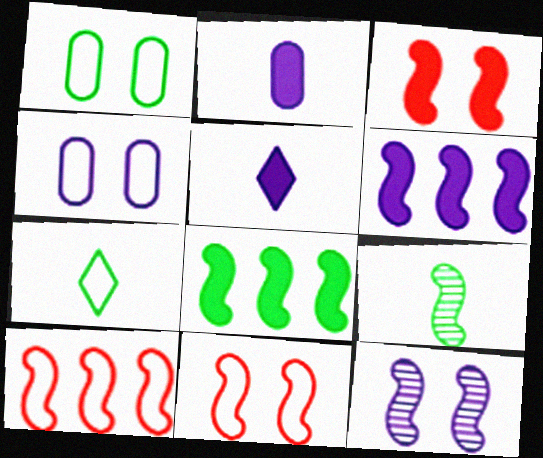[[4, 7, 10], 
[6, 9, 11]]